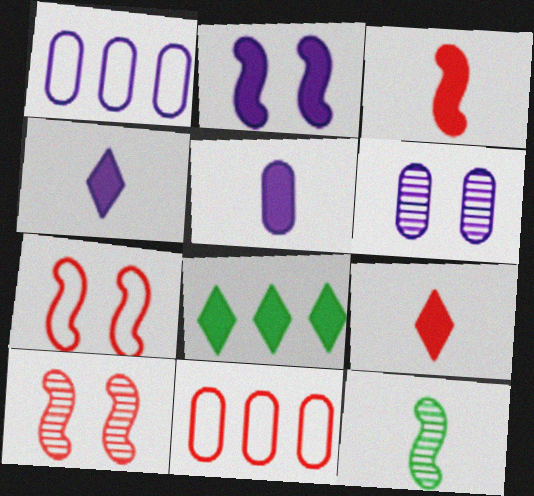[[1, 5, 6], 
[9, 10, 11]]